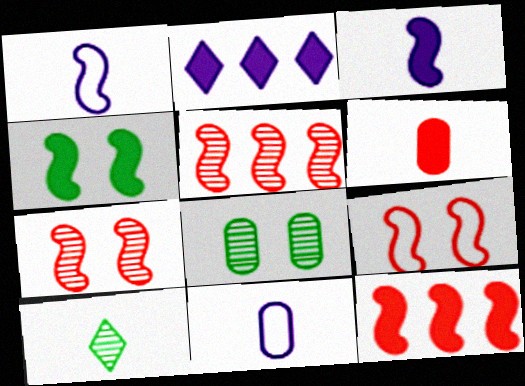[[1, 4, 5], 
[1, 6, 10], 
[2, 4, 6], 
[3, 4, 12]]